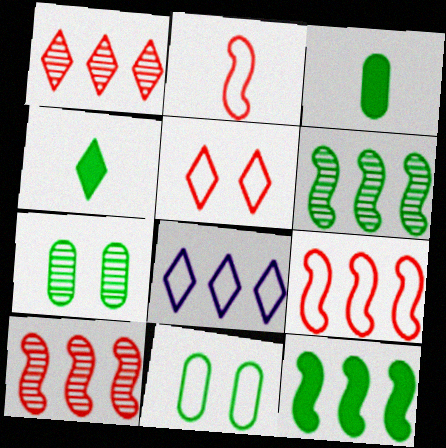[[2, 8, 11], 
[4, 6, 11]]